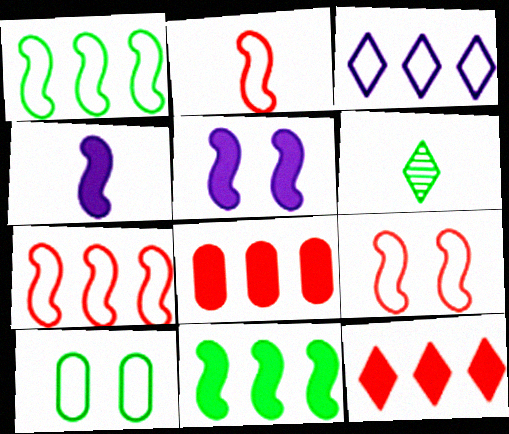[[2, 3, 10], 
[2, 7, 9], 
[6, 10, 11]]